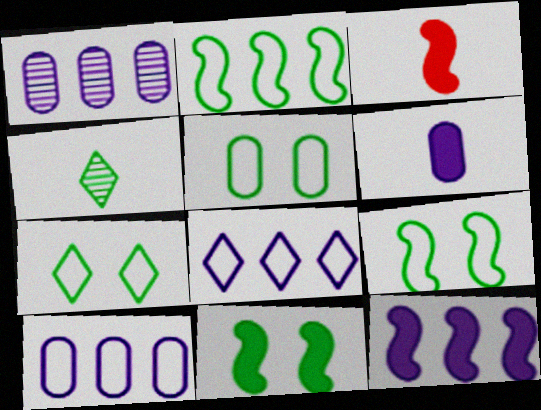[[1, 3, 7], 
[1, 8, 12], 
[3, 11, 12], 
[5, 7, 9]]